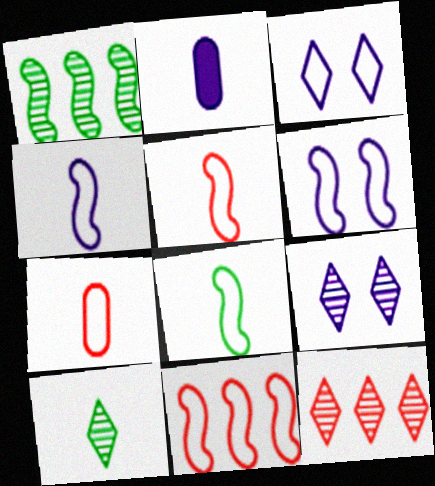[[2, 5, 10], 
[4, 5, 8], 
[6, 8, 11], 
[9, 10, 12]]